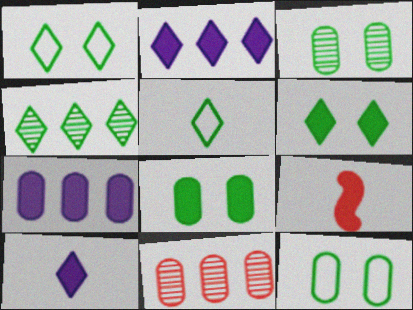[[2, 8, 9], 
[3, 8, 12], 
[4, 5, 6], 
[6, 7, 9]]